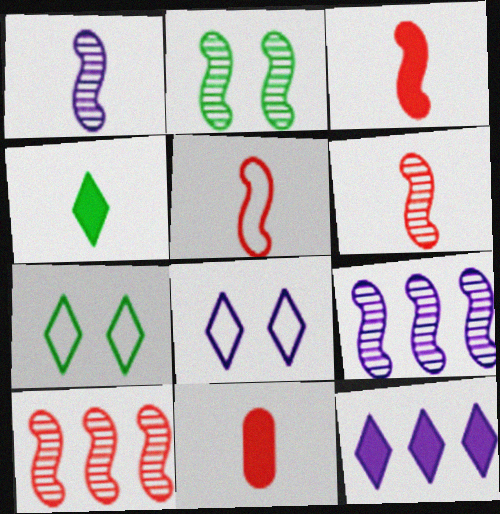[[1, 2, 10], 
[2, 6, 9], 
[3, 5, 6], 
[7, 9, 11]]